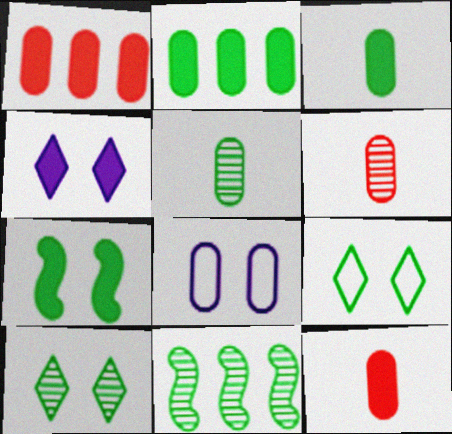[[1, 5, 8], 
[2, 6, 8], 
[3, 9, 11], 
[5, 10, 11]]